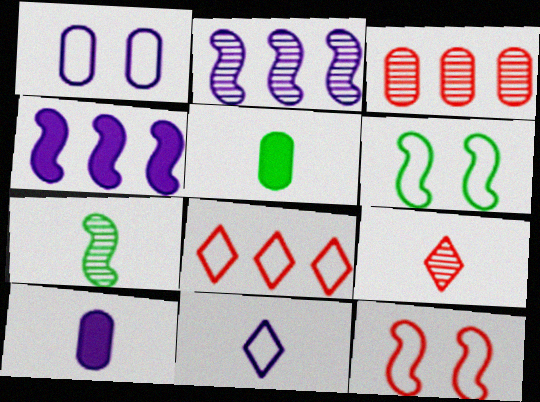[[1, 3, 5], 
[4, 7, 12]]